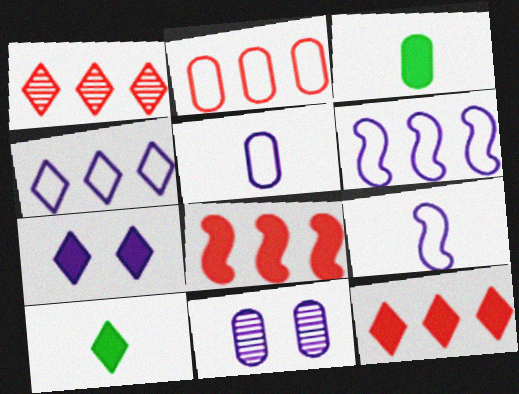[[1, 2, 8], 
[2, 3, 11], 
[3, 7, 8], 
[7, 10, 12]]